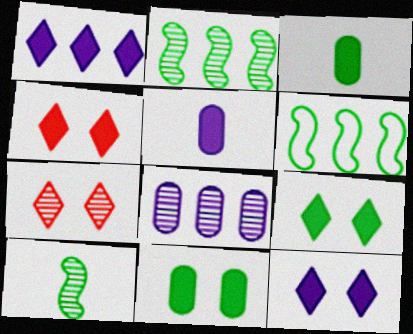[[4, 9, 12], 
[5, 6, 7], 
[7, 8, 10]]